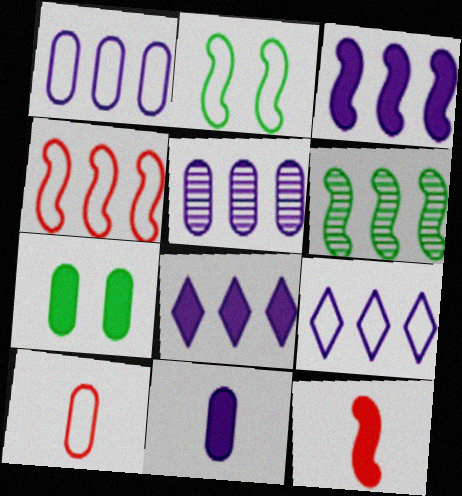[[2, 9, 10], 
[3, 4, 6], 
[3, 5, 9], 
[5, 7, 10], 
[7, 8, 12]]